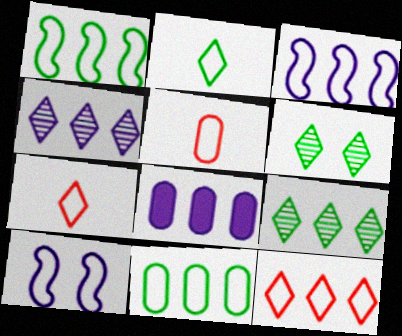[[3, 4, 8], 
[3, 11, 12], 
[7, 10, 11]]